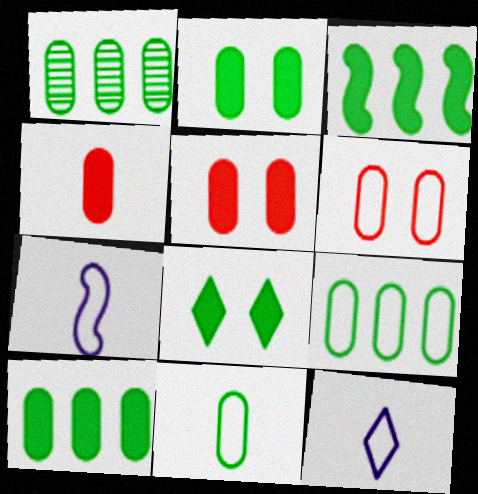[[1, 2, 11], 
[1, 9, 10]]